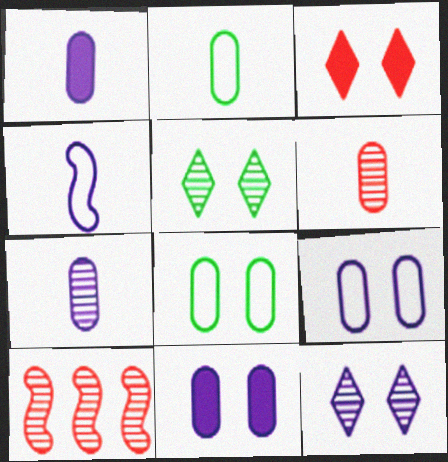[[1, 2, 6], 
[5, 7, 10]]